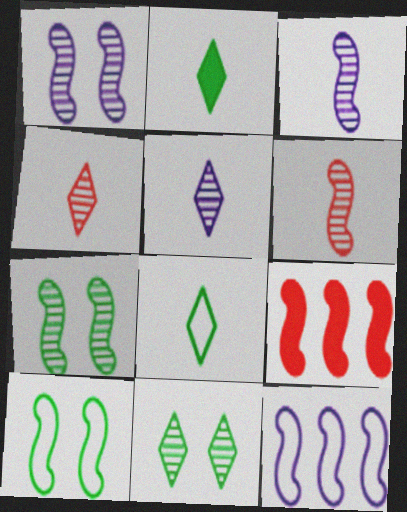[[3, 9, 10]]